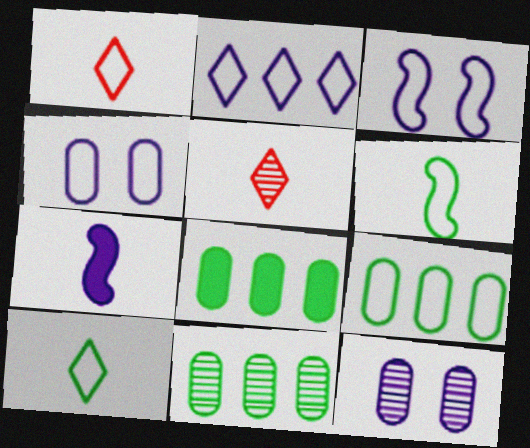[[1, 3, 9], 
[2, 7, 12], 
[3, 5, 8], 
[8, 9, 11]]